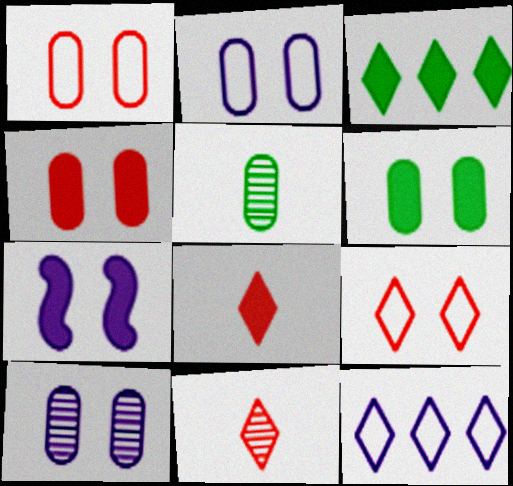[[1, 6, 10]]